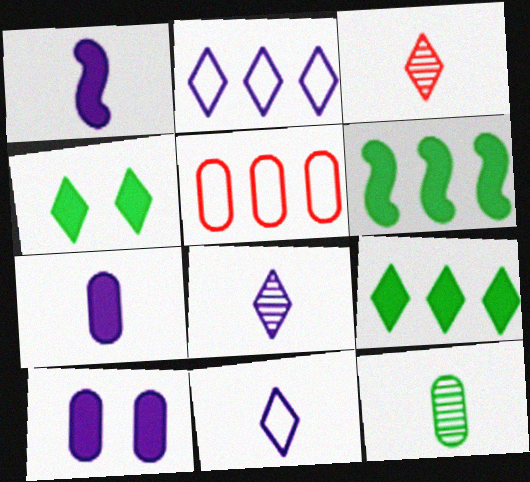[[2, 3, 4], 
[5, 10, 12]]